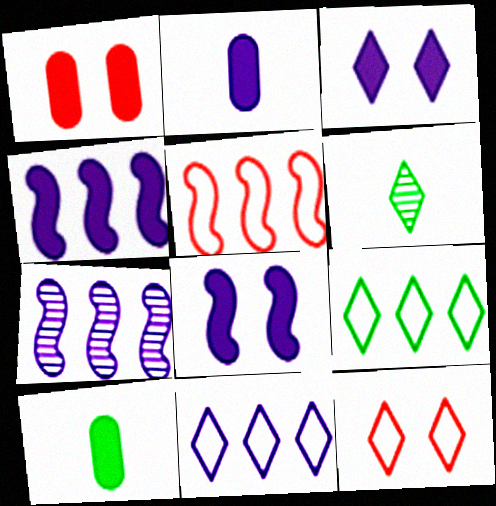[[2, 3, 4], 
[7, 10, 12]]